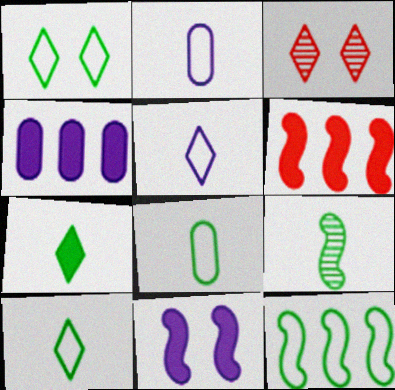[[1, 8, 12], 
[7, 8, 9]]